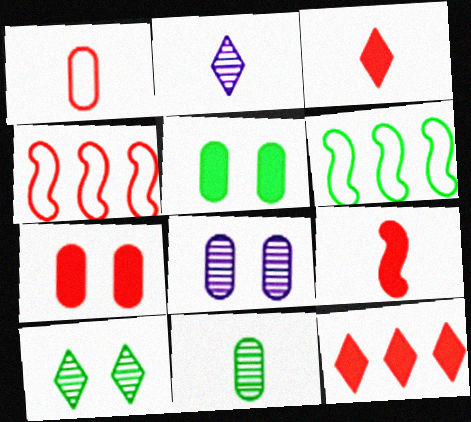[[2, 4, 5], 
[2, 6, 7], 
[3, 6, 8], 
[7, 9, 12]]